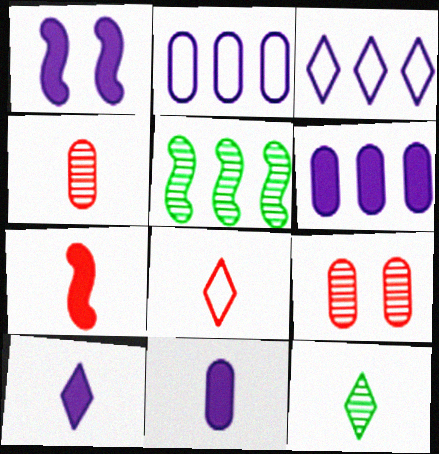[[1, 6, 10], 
[4, 7, 8], 
[8, 10, 12]]